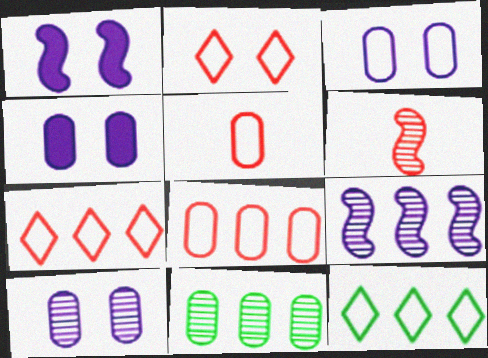[[3, 4, 10], 
[4, 5, 11], 
[4, 6, 12]]